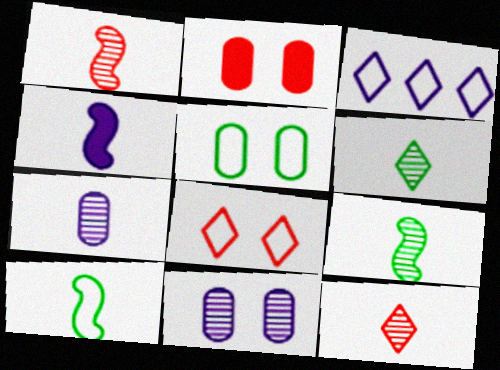[[1, 4, 10], 
[1, 6, 7], 
[2, 3, 9], 
[2, 5, 11], 
[3, 4, 11], 
[7, 9, 12]]